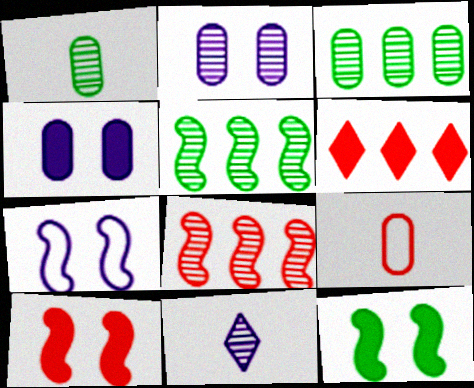[[1, 6, 7], 
[3, 4, 9]]